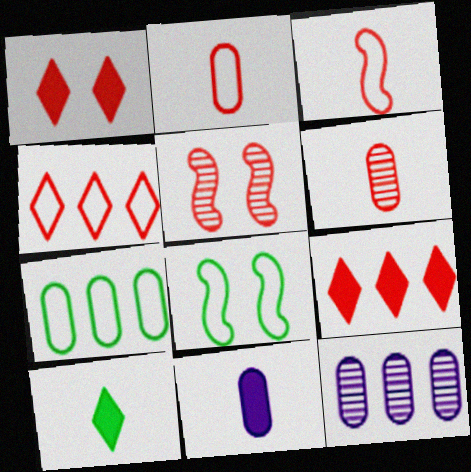[[2, 5, 9]]